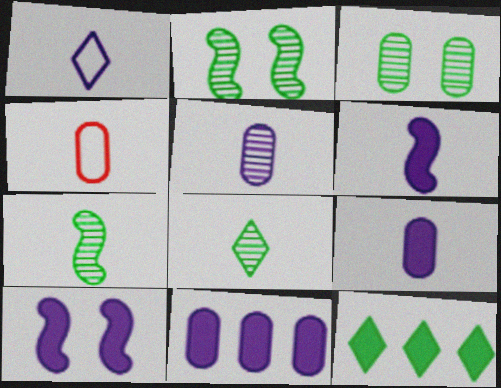[[1, 5, 6], 
[3, 4, 11], 
[4, 6, 8]]